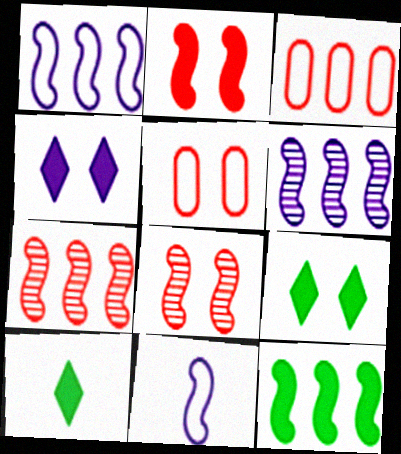[[1, 7, 12], 
[5, 6, 10], 
[8, 11, 12]]